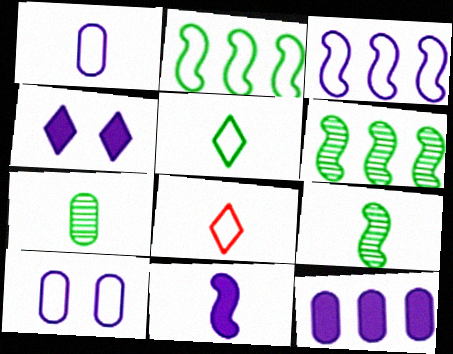[[2, 8, 10], 
[4, 11, 12], 
[7, 8, 11]]